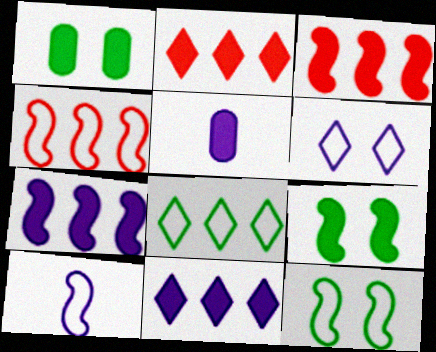[[2, 5, 9], 
[4, 10, 12]]